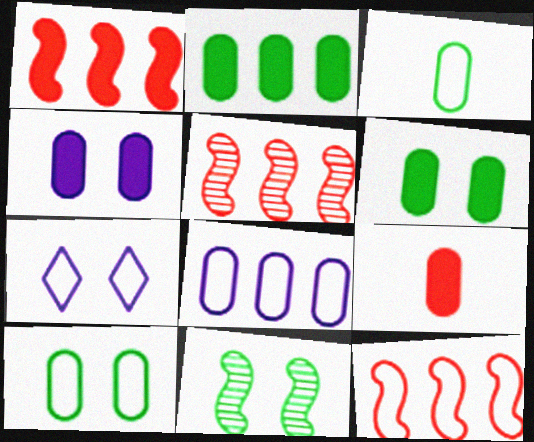[[1, 5, 12], 
[2, 4, 9], 
[3, 7, 12]]